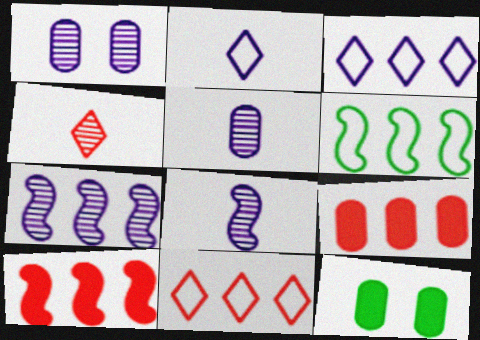[[6, 7, 10], 
[8, 11, 12]]